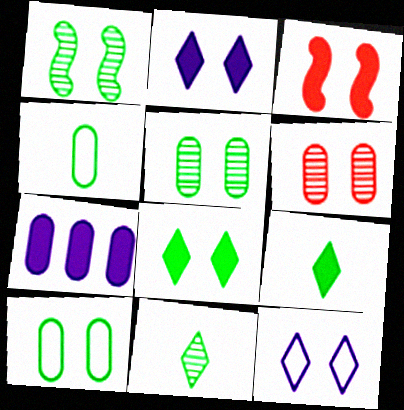[[1, 8, 10], 
[3, 5, 12], 
[3, 7, 9], 
[4, 6, 7]]